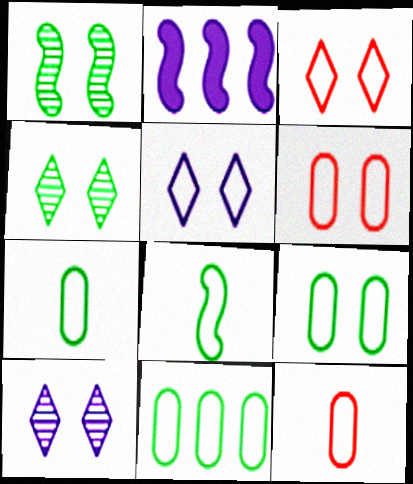[[2, 4, 12], 
[7, 9, 11]]